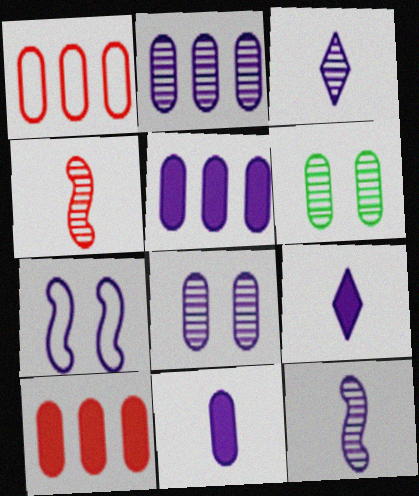[[1, 6, 11], 
[2, 7, 9], 
[3, 5, 7]]